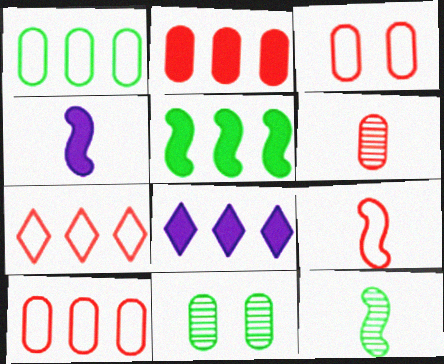[[2, 3, 6], 
[2, 5, 8], 
[3, 7, 9], 
[3, 8, 12], 
[4, 7, 11], 
[4, 9, 12], 
[8, 9, 11]]